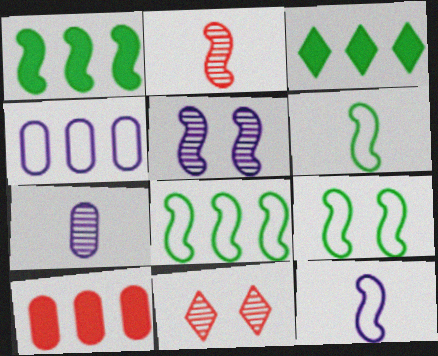[[6, 8, 9]]